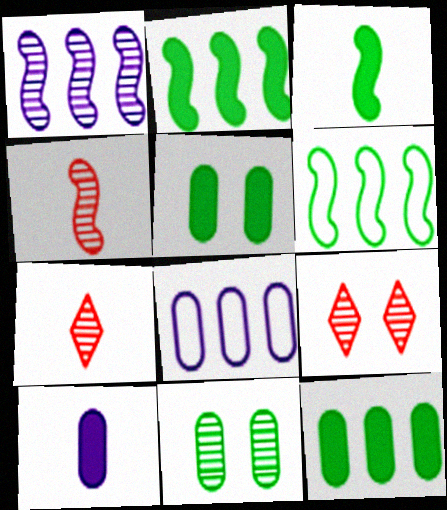[[1, 7, 11], 
[3, 8, 9], 
[6, 9, 10]]